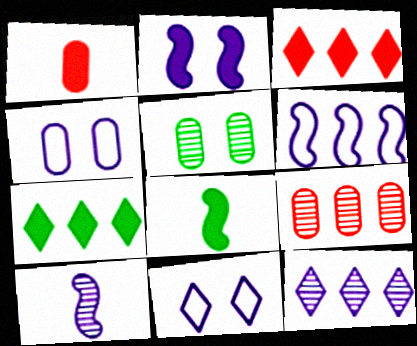[[1, 2, 7], 
[2, 6, 10], 
[6, 7, 9], 
[8, 9, 11]]